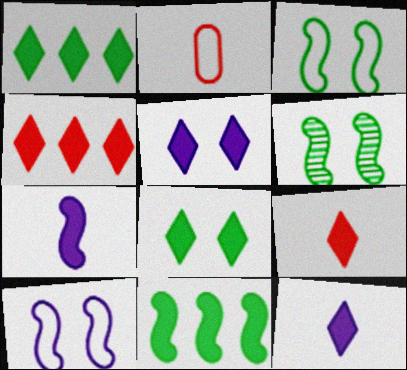[[1, 5, 9], 
[4, 8, 12]]